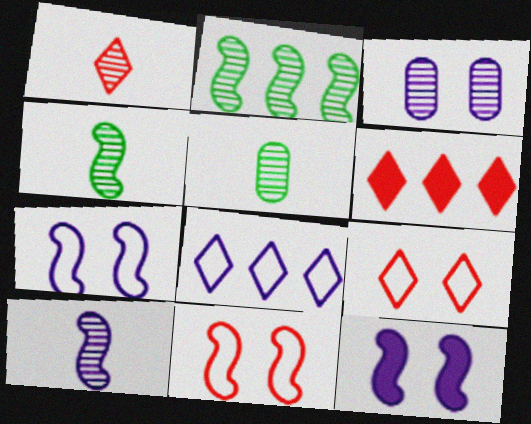[[1, 2, 3], 
[1, 5, 10], 
[1, 6, 9], 
[5, 6, 7]]